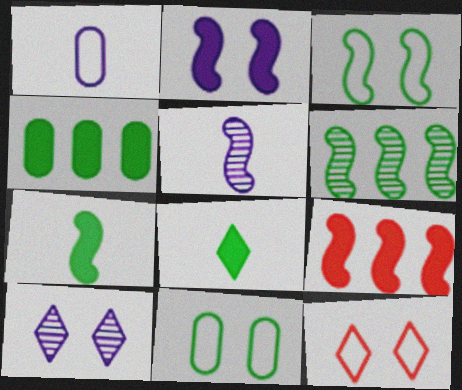[[2, 7, 9], 
[3, 5, 9], 
[3, 6, 7], 
[4, 5, 12], 
[6, 8, 11]]